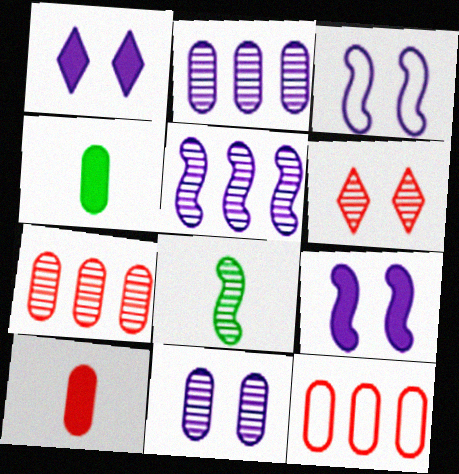[[1, 3, 11], 
[1, 8, 12], 
[2, 6, 8], 
[4, 11, 12]]